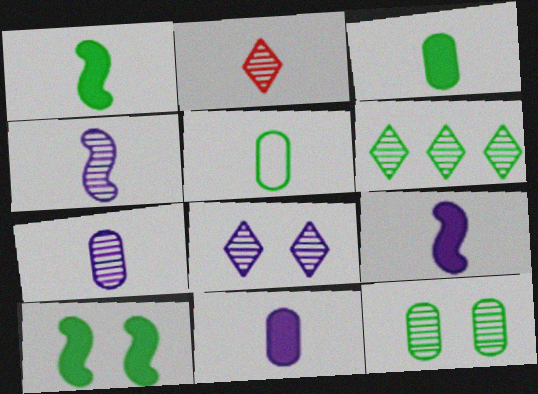[[2, 5, 9], 
[2, 6, 8], 
[5, 6, 10]]